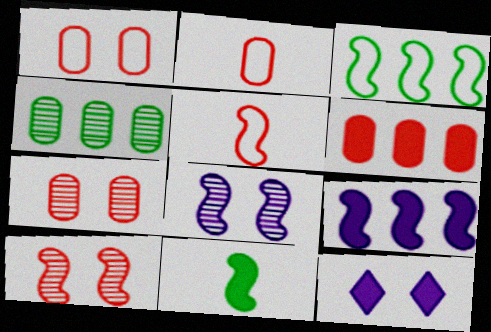[[2, 6, 7], 
[4, 5, 12], 
[6, 11, 12]]